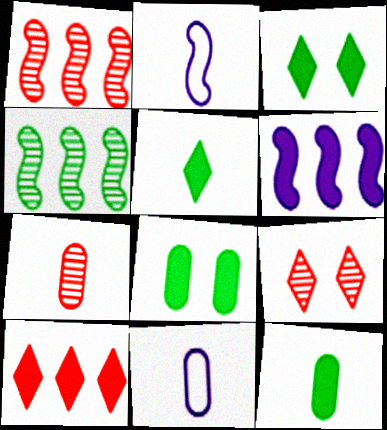[[1, 3, 11], 
[1, 7, 9], 
[2, 5, 7], 
[7, 11, 12]]